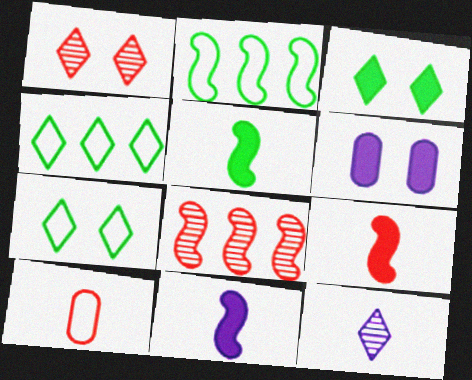[[5, 9, 11], 
[5, 10, 12]]